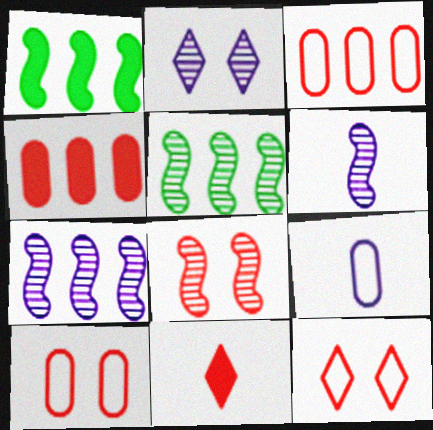[[3, 8, 11], 
[5, 6, 8]]